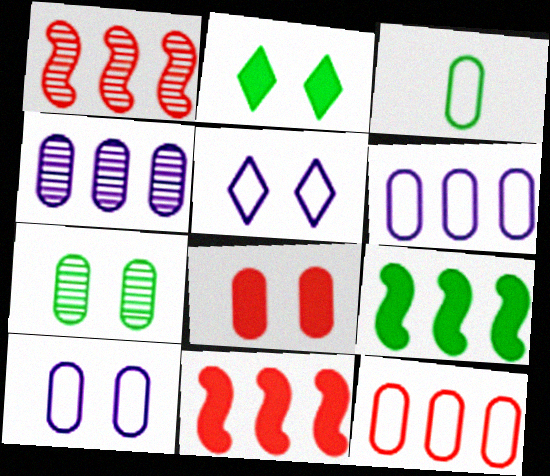[[3, 4, 8], 
[3, 10, 12], 
[7, 8, 10]]